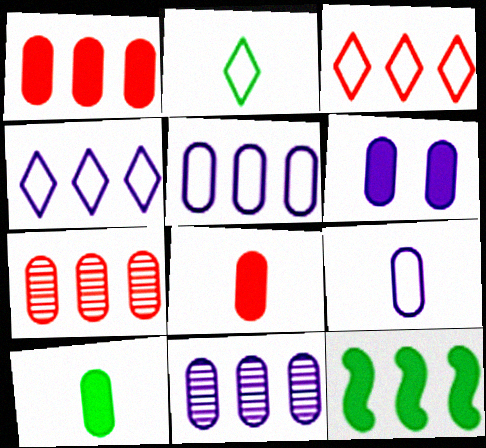[[1, 6, 10], 
[3, 11, 12], 
[4, 7, 12], 
[6, 9, 11]]